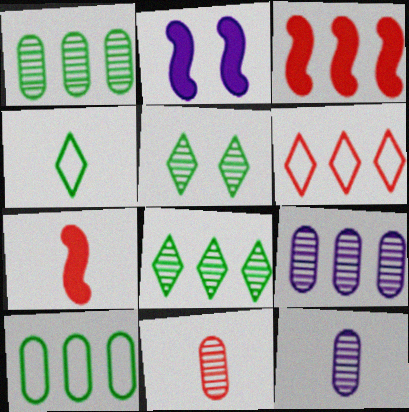[[4, 7, 12]]